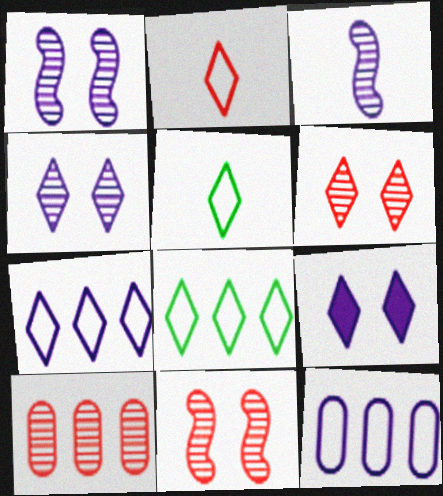[[3, 9, 12]]